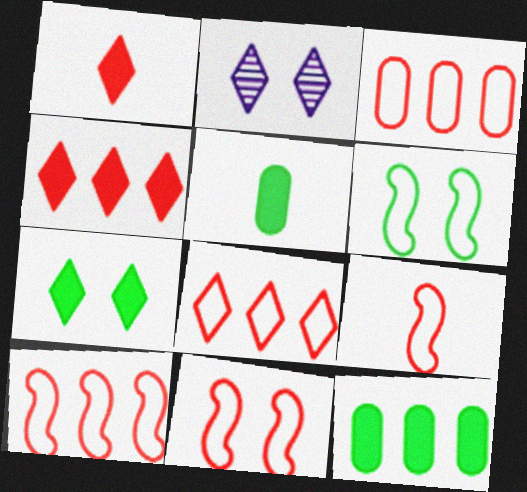[[2, 5, 10], 
[2, 9, 12], 
[3, 8, 10], 
[9, 10, 11]]